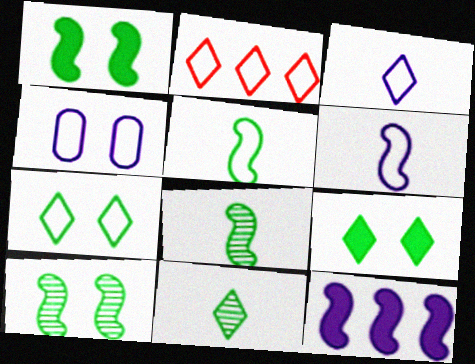[[2, 3, 7], 
[2, 4, 5]]